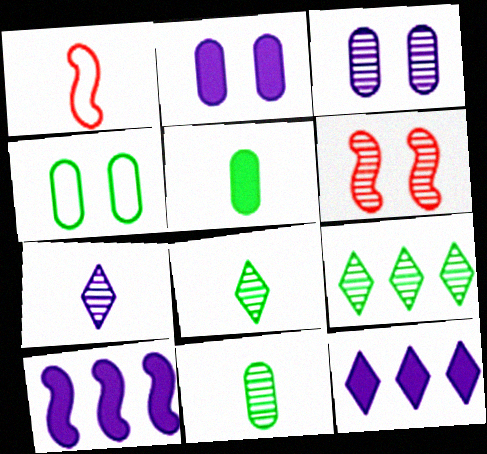[[1, 2, 9], 
[1, 5, 7]]